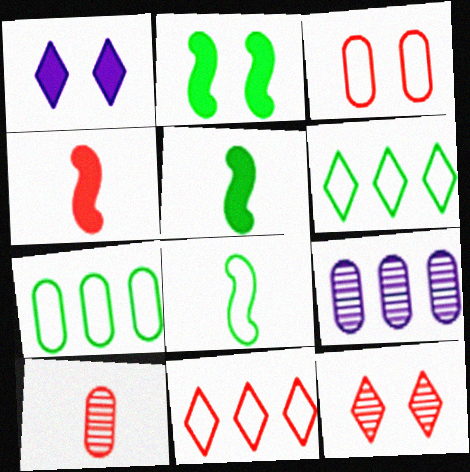[]